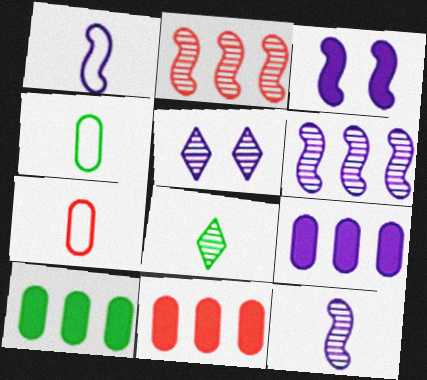[[1, 3, 6], 
[1, 5, 9], 
[9, 10, 11]]